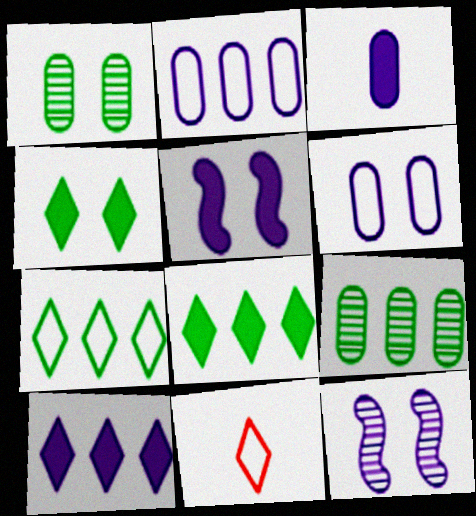[[3, 5, 10], 
[5, 9, 11]]